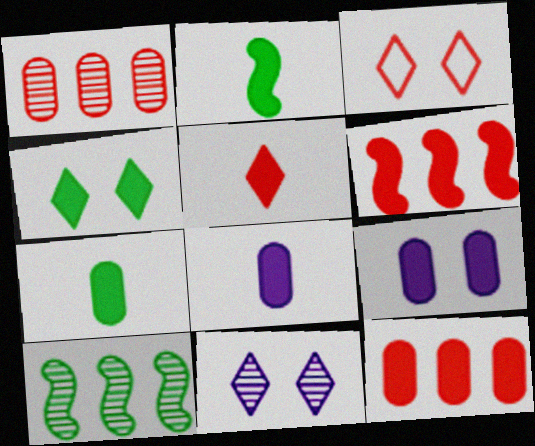[[2, 5, 8], 
[3, 4, 11], 
[3, 8, 10], 
[4, 6, 8], 
[7, 9, 12]]